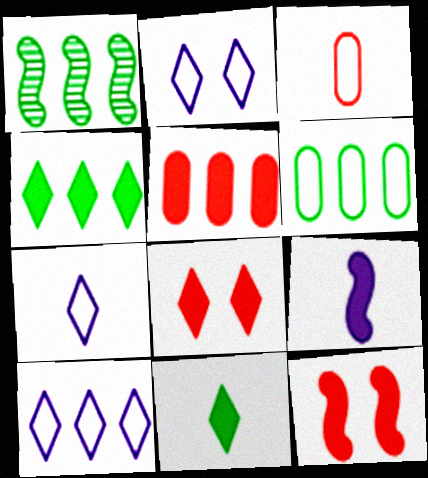[[1, 4, 6], 
[1, 5, 10], 
[2, 7, 10]]